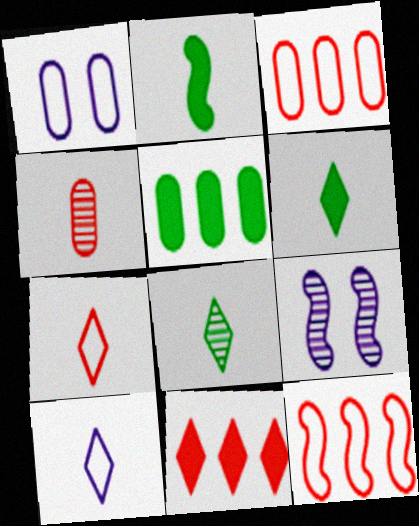[[1, 4, 5], 
[2, 4, 10], 
[2, 9, 12], 
[3, 6, 9], 
[5, 7, 9]]